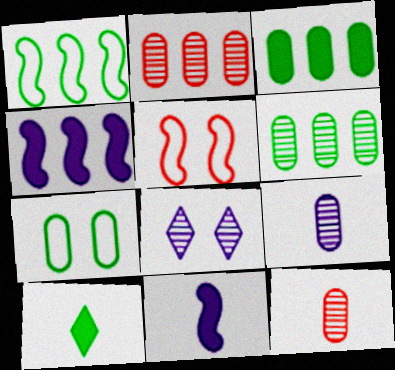[]